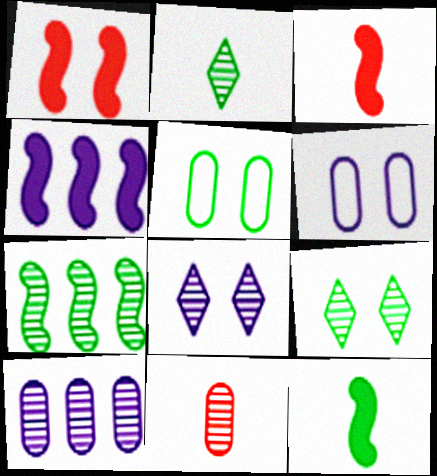[[1, 4, 12], 
[1, 5, 8], 
[1, 6, 9], 
[7, 8, 11]]